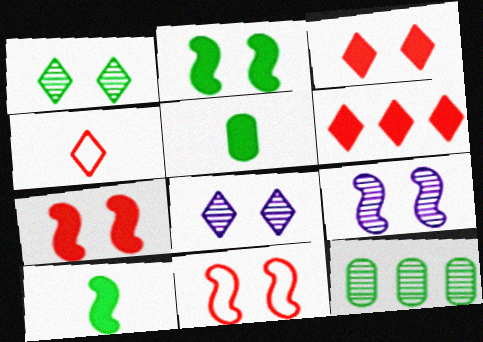[[2, 9, 11]]